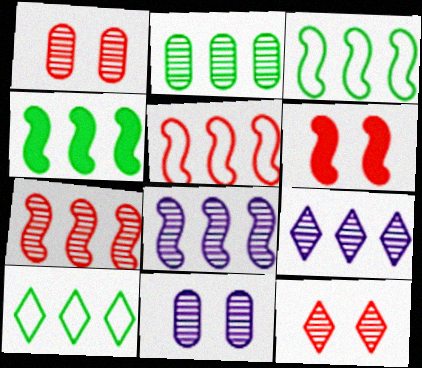[[2, 4, 10], 
[2, 7, 9], 
[4, 5, 8]]